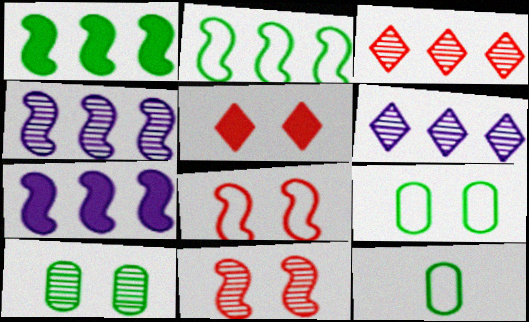[[4, 5, 12]]